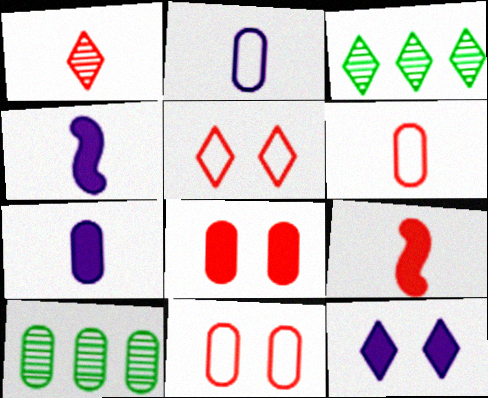[[1, 6, 9], 
[2, 8, 10], 
[3, 4, 11], 
[4, 5, 10], 
[7, 10, 11]]